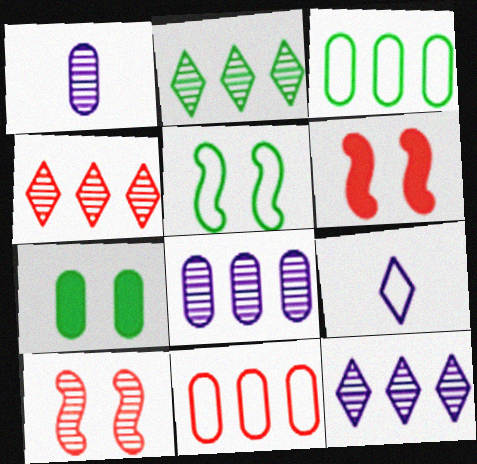[[1, 2, 10], 
[1, 7, 11], 
[2, 4, 12], 
[5, 9, 11]]